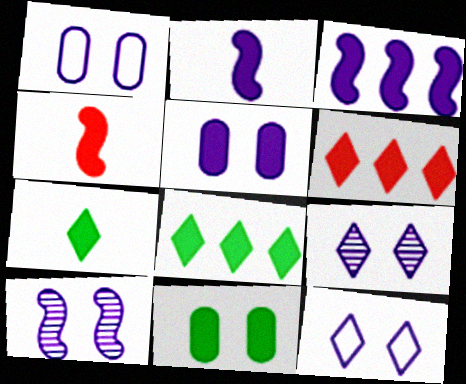[[2, 6, 11], 
[4, 5, 8], 
[5, 10, 12]]